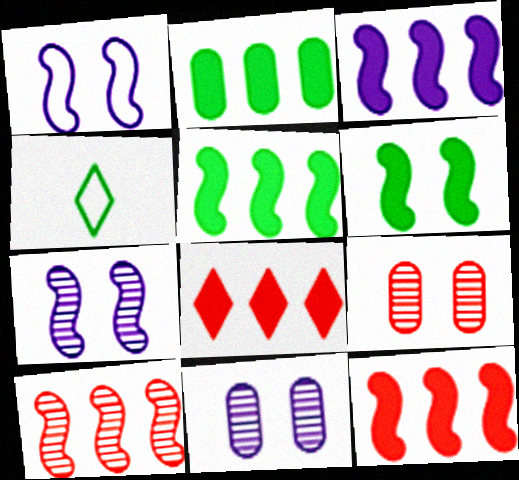[[2, 3, 8], 
[3, 4, 9], 
[3, 5, 12], 
[4, 11, 12]]